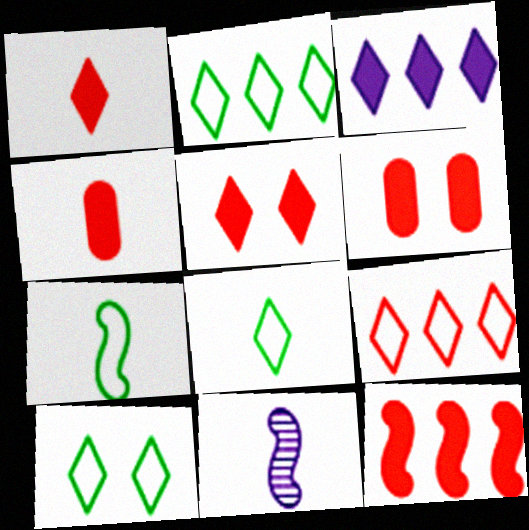[[1, 6, 12], 
[2, 6, 11], 
[2, 8, 10], 
[4, 5, 12], 
[4, 8, 11]]